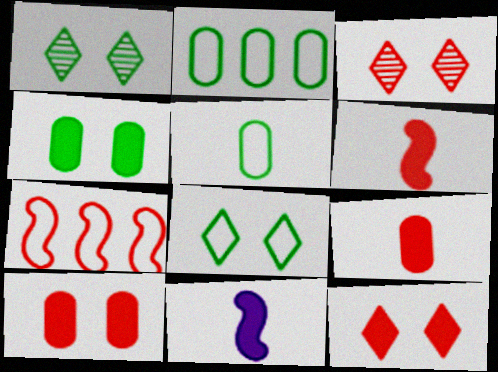[[2, 3, 11], 
[3, 7, 9]]